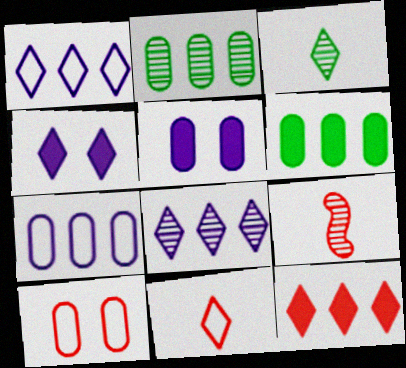[[9, 10, 12]]